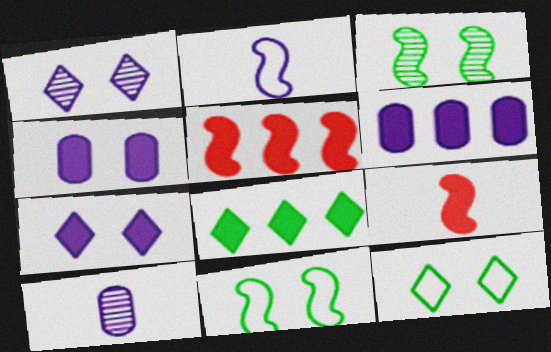[[1, 2, 6], 
[2, 3, 5], 
[4, 8, 9], 
[5, 6, 8], 
[5, 10, 12]]